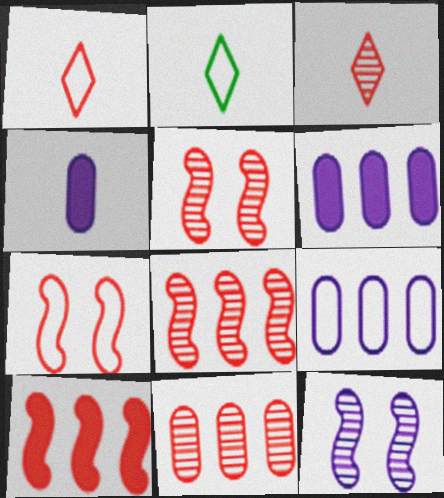[[2, 5, 6], 
[2, 7, 9], 
[3, 5, 11]]